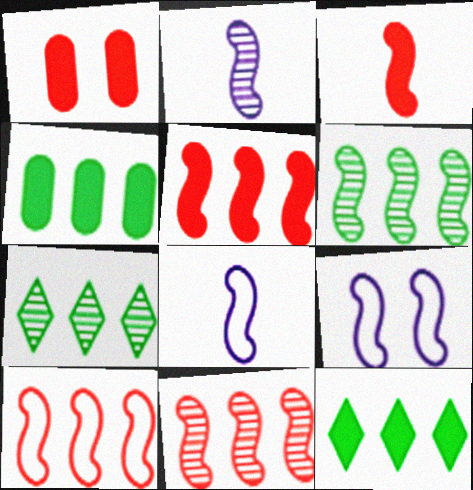[[1, 7, 8], 
[3, 6, 9], 
[5, 10, 11]]